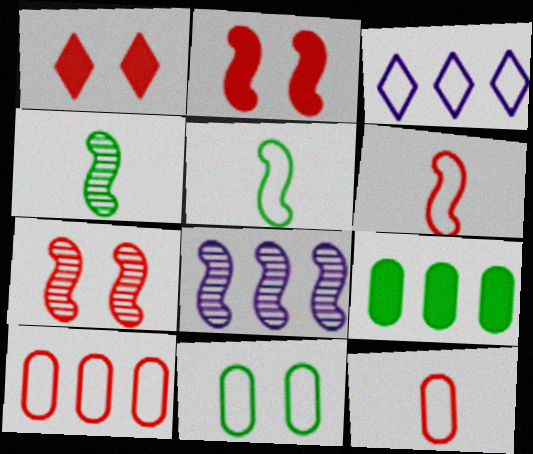[[2, 5, 8], 
[3, 6, 11], 
[4, 7, 8]]